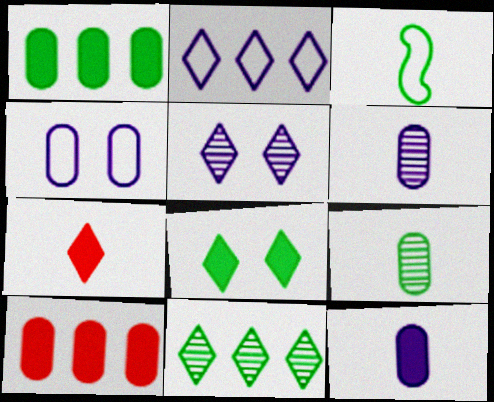[[3, 5, 10], 
[3, 6, 7], 
[4, 9, 10]]